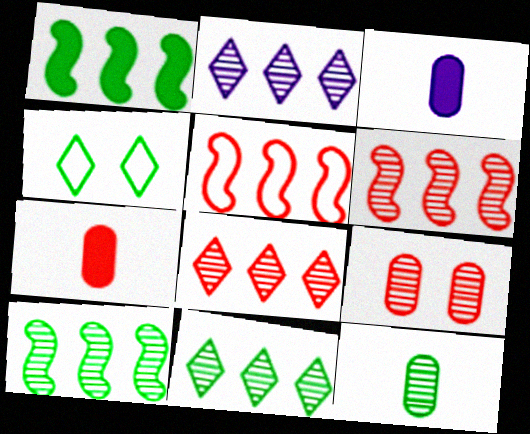[[1, 4, 12], 
[2, 8, 11], 
[3, 4, 6]]